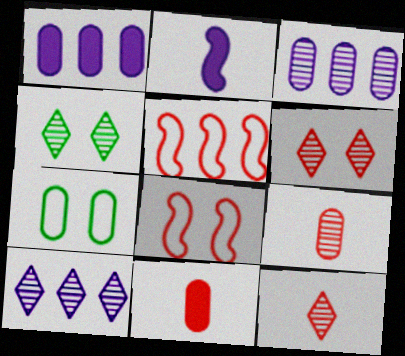[[1, 7, 9], 
[3, 7, 11], 
[4, 10, 12], 
[5, 6, 11]]